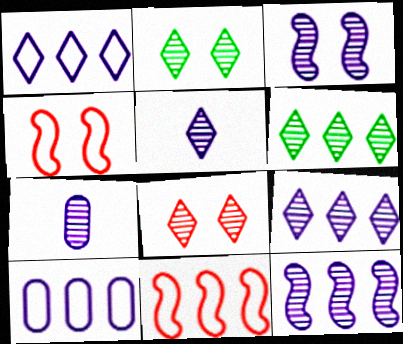[[3, 7, 9], 
[5, 6, 8]]